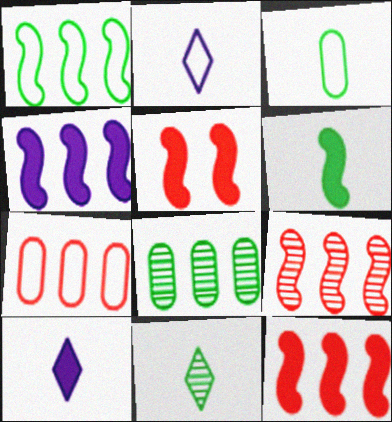[[1, 4, 9], 
[2, 5, 8], 
[3, 6, 11], 
[4, 5, 6]]